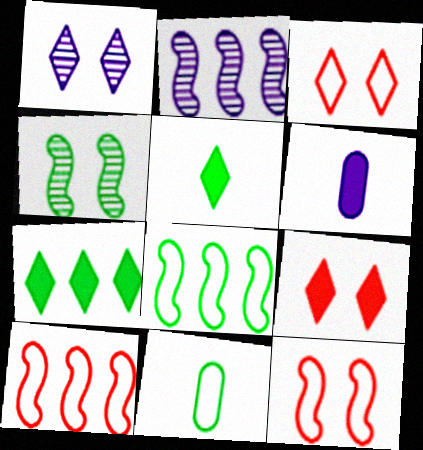[[2, 9, 11], 
[4, 7, 11]]